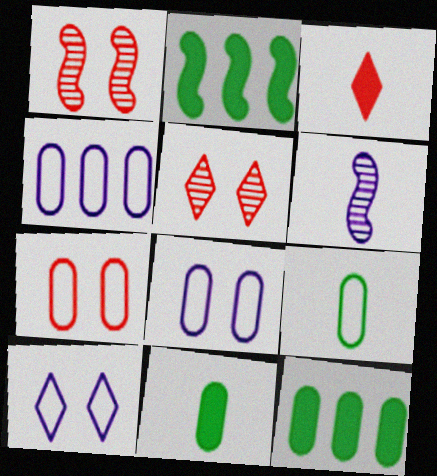[[3, 6, 9], 
[4, 7, 9]]